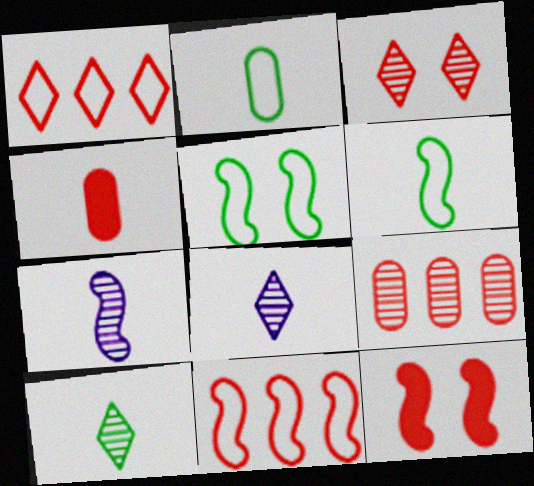[[3, 4, 11], 
[4, 6, 8]]